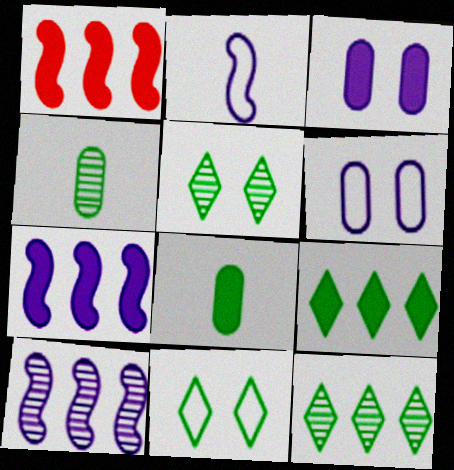[]